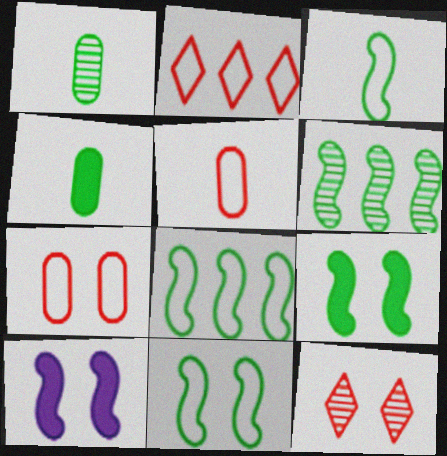[[1, 2, 10], 
[3, 6, 9], 
[3, 8, 11]]